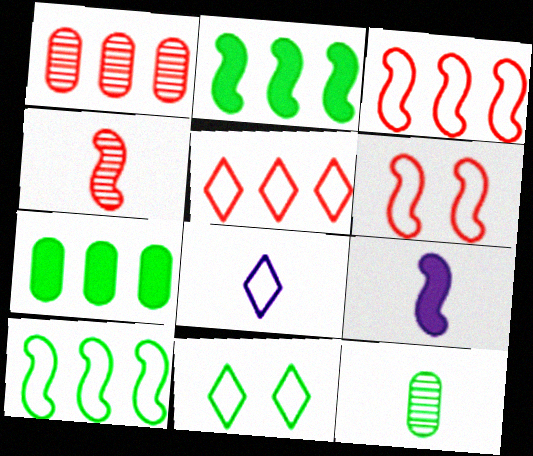[[1, 9, 11], 
[2, 11, 12], 
[5, 8, 11]]